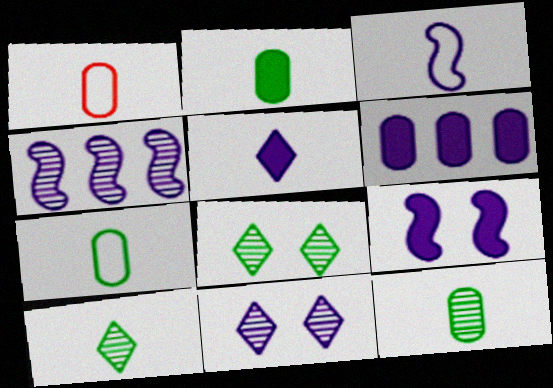[[2, 7, 12], 
[3, 4, 9], 
[3, 6, 11], 
[5, 6, 9]]